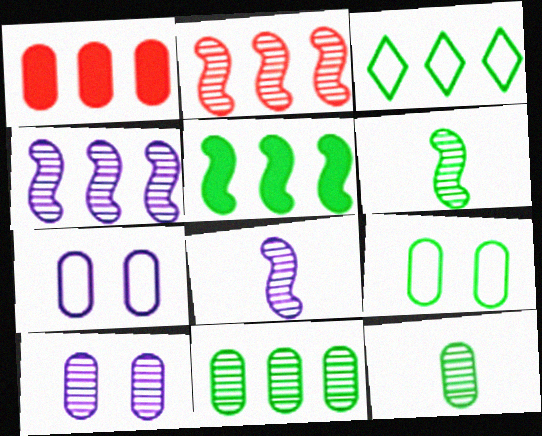[[1, 3, 4], 
[1, 7, 12], 
[3, 5, 11]]